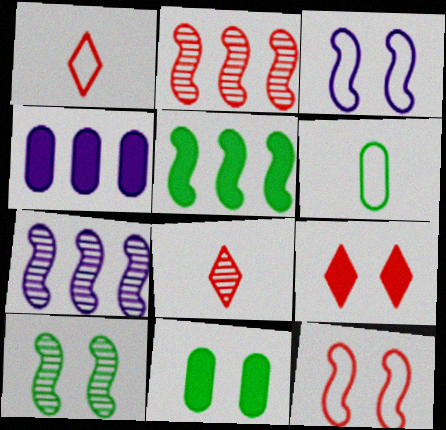[[1, 4, 10], 
[1, 7, 11], 
[6, 7, 9]]